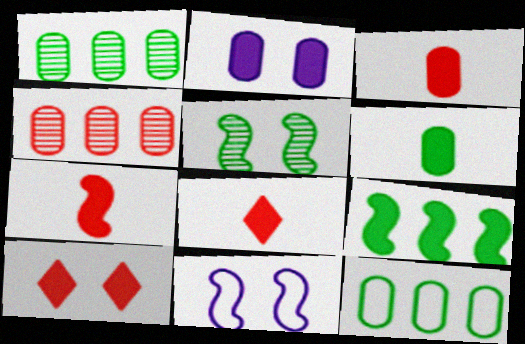[[1, 8, 11], 
[2, 8, 9], 
[3, 7, 8]]